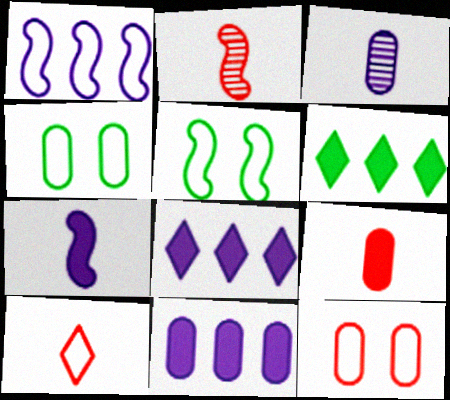[[1, 4, 10], 
[2, 4, 8], 
[2, 9, 10]]